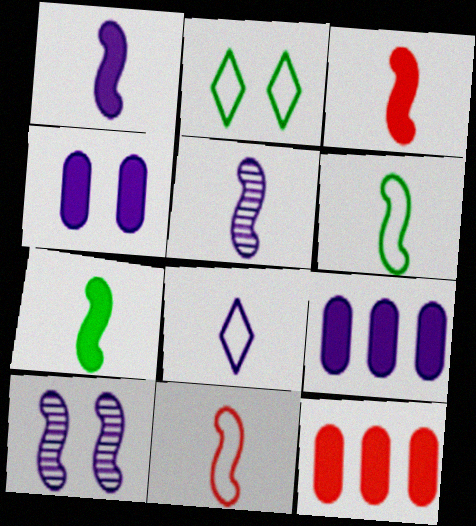[[1, 3, 7], 
[2, 5, 12], 
[3, 5, 6], 
[5, 7, 11], 
[8, 9, 10]]